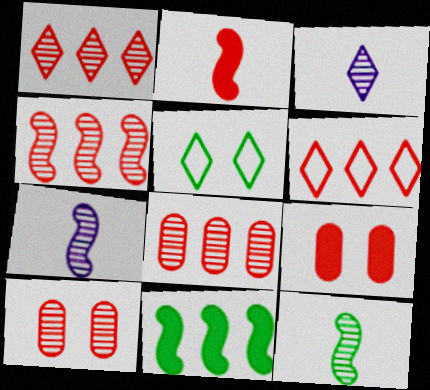[[1, 4, 8], 
[2, 6, 10]]